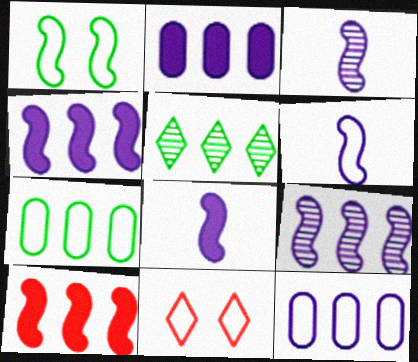[[1, 3, 10], 
[3, 6, 8], 
[5, 10, 12], 
[6, 7, 11]]